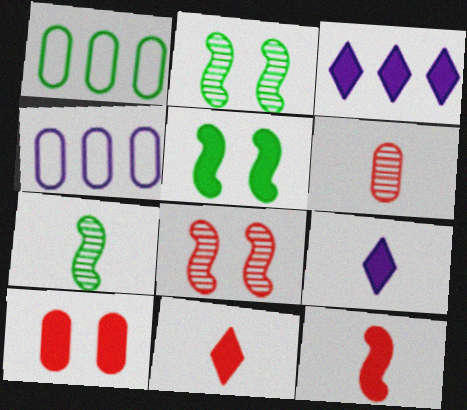[[1, 8, 9], 
[2, 4, 11]]